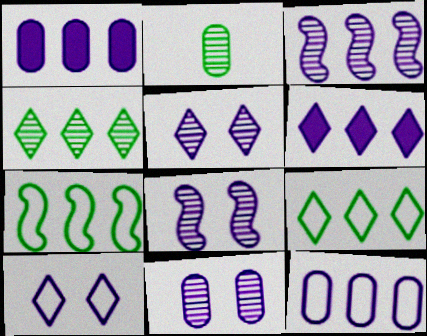[[3, 6, 12], 
[5, 8, 11]]